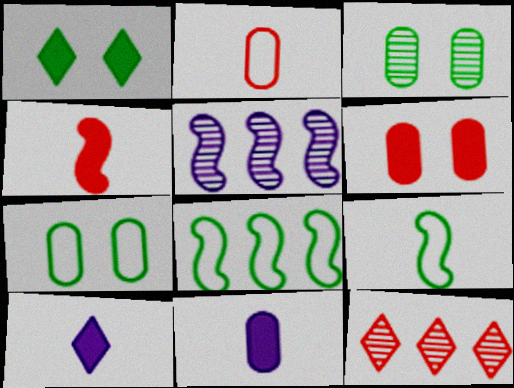[[1, 2, 5]]